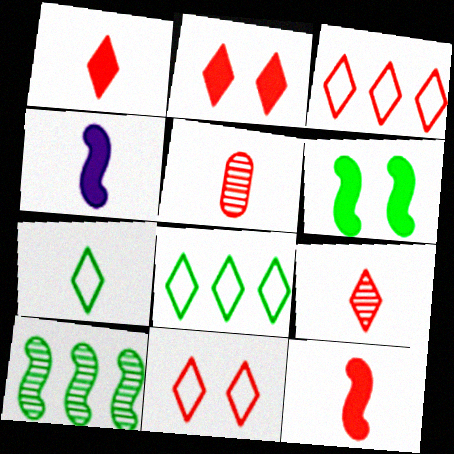[[2, 3, 9], 
[4, 5, 7]]